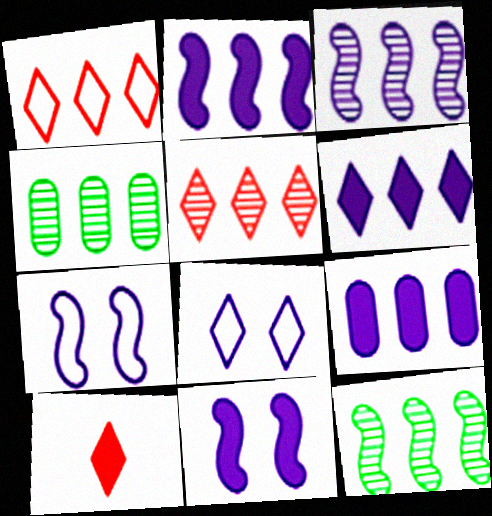[[1, 2, 4], 
[1, 9, 12], 
[2, 6, 9], 
[3, 4, 5], 
[4, 7, 10]]